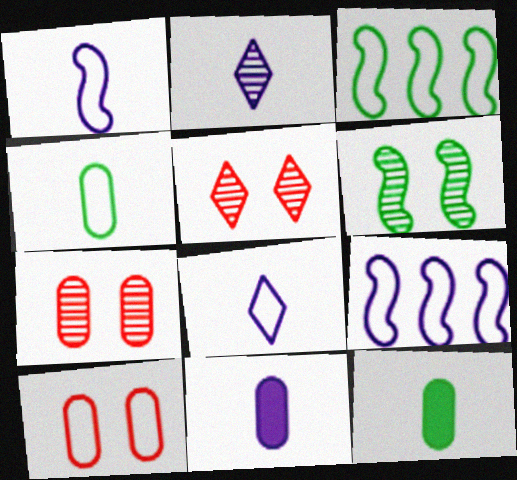[[1, 2, 11], 
[3, 5, 11], 
[3, 8, 10], 
[5, 9, 12]]